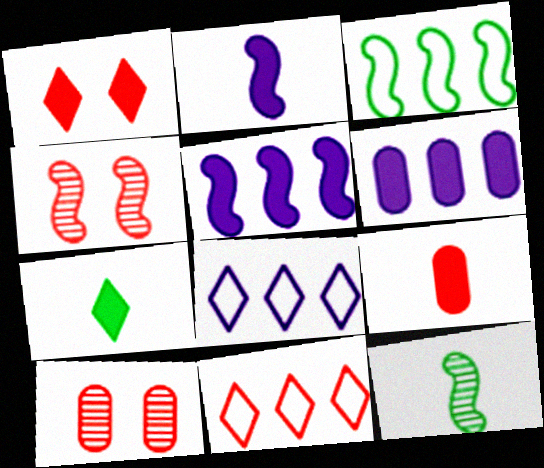[[2, 3, 4], 
[2, 7, 9], 
[4, 9, 11]]